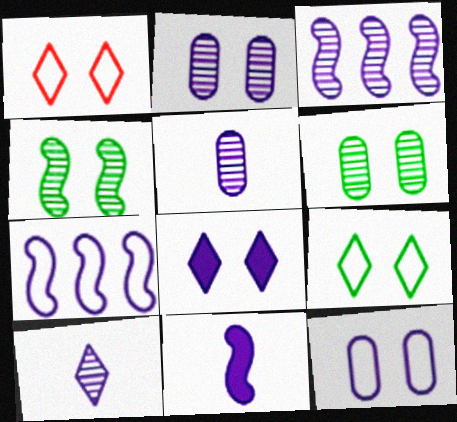[[2, 3, 10], 
[5, 7, 8]]